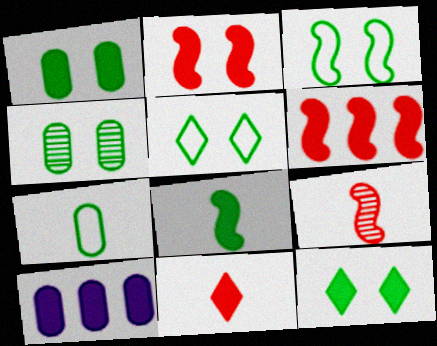[[3, 4, 12], 
[5, 9, 10]]